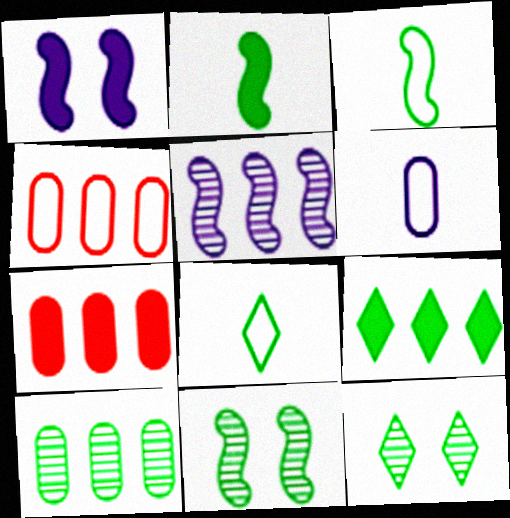[[4, 5, 9], 
[8, 9, 12]]